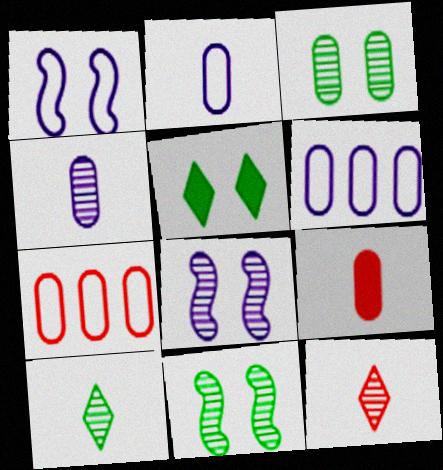[[3, 6, 9]]